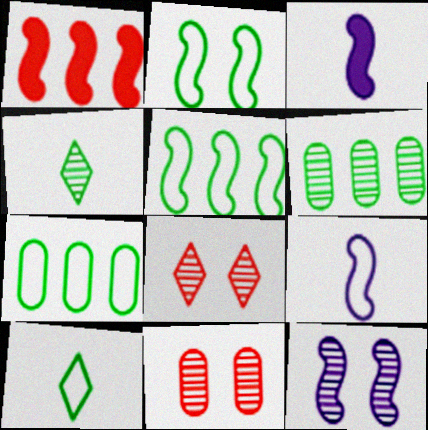[[2, 7, 10], 
[3, 7, 8]]